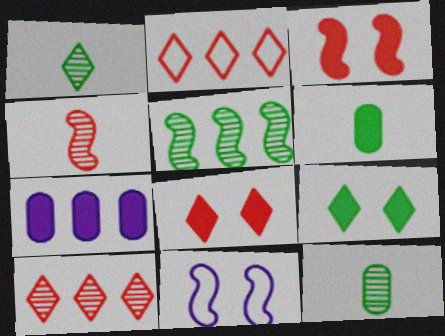[[2, 5, 7], 
[6, 10, 11]]